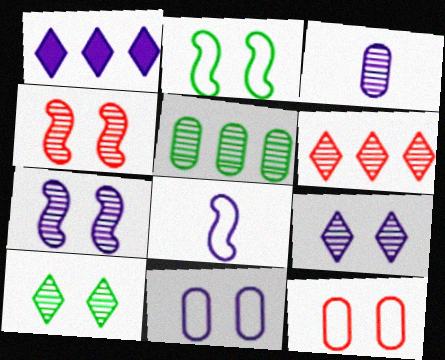[]